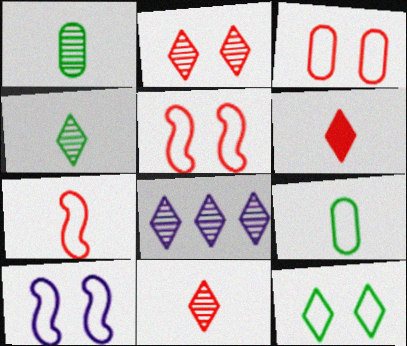[[2, 4, 8], 
[3, 10, 12], 
[6, 8, 12]]